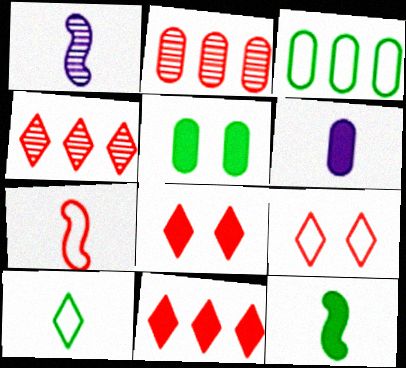[[1, 3, 8], 
[1, 7, 12], 
[2, 7, 8]]